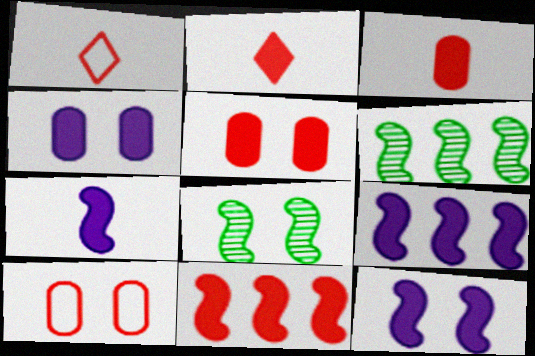[[1, 4, 6], 
[2, 5, 11], 
[7, 9, 12]]